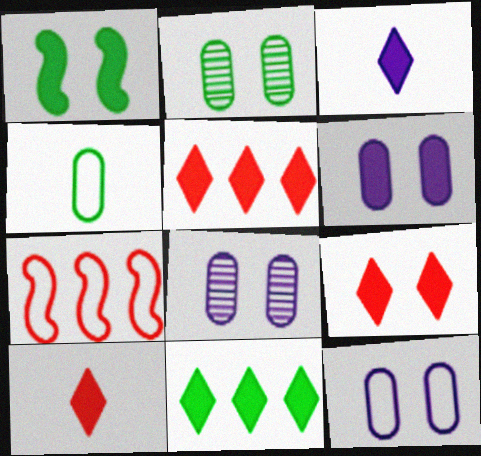[[1, 6, 9], 
[2, 3, 7], 
[3, 9, 11], 
[5, 9, 10], 
[6, 8, 12]]